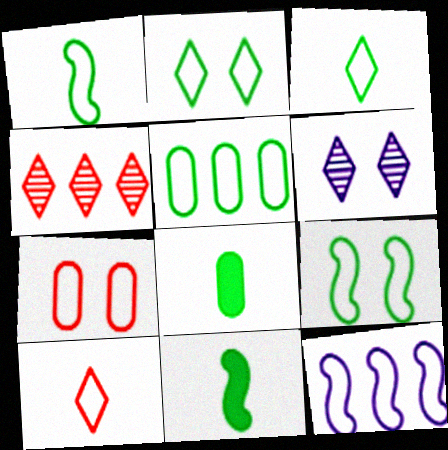[[1, 2, 5], 
[3, 5, 9], 
[3, 7, 12]]